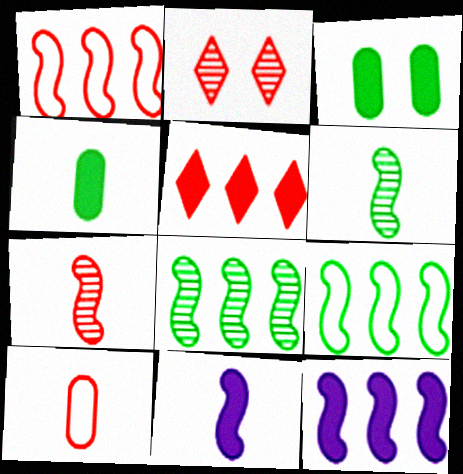[[1, 8, 12], 
[3, 5, 11]]